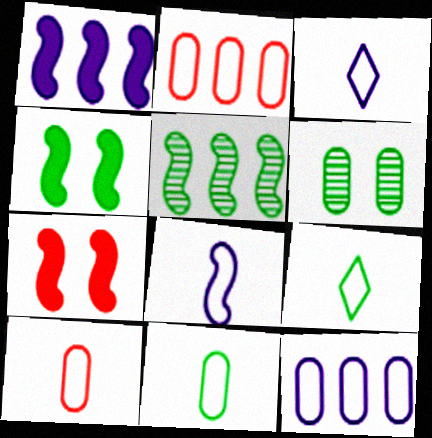[[5, 7, 8], 
[8, 9, 10]]